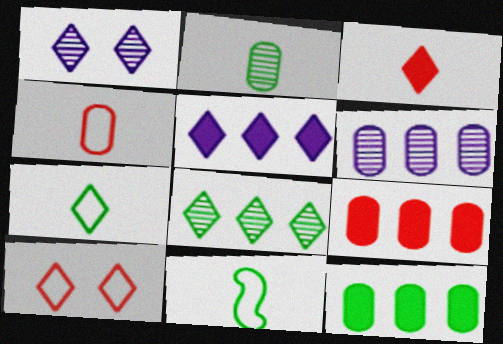[[1, 9, 11]]